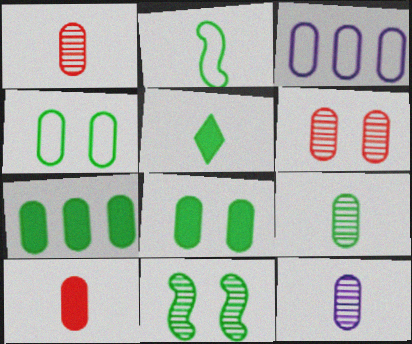[[1, 3, 8], 
[1, 9, 12], 
[2, 5, 9], 
[4, 7, 9]]